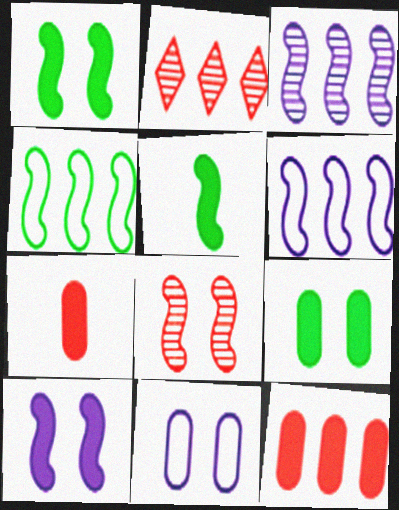[[2, 5, 11], 
[5, 6, 8]]